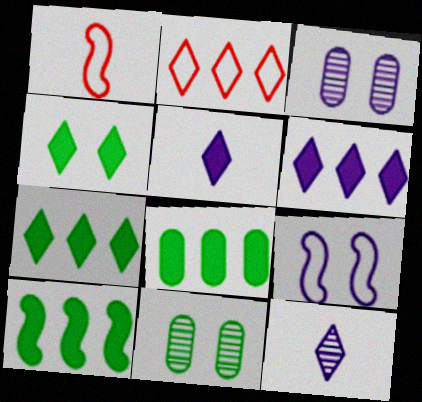[[1, 3, 7], 
[1, 6, 11], 
[2, 4, 12], 
[7, 8, 10]]